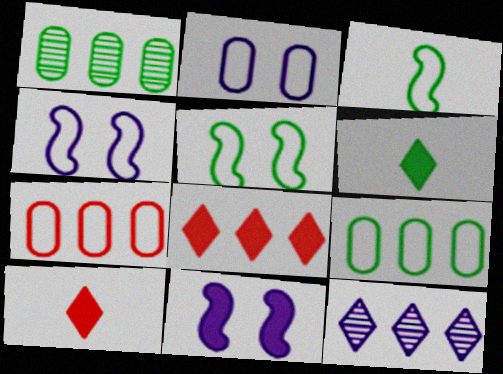[[1, 4, 10], 
[1, 5, 6]]